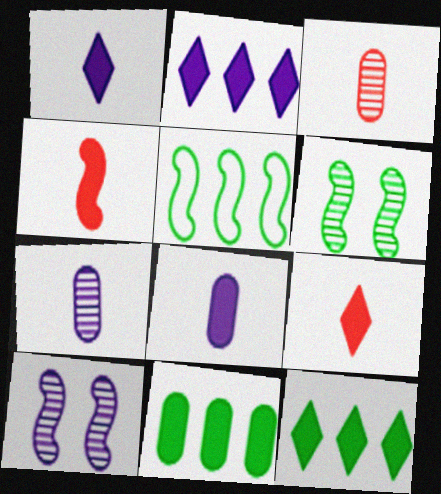[[4, 5, 10]]